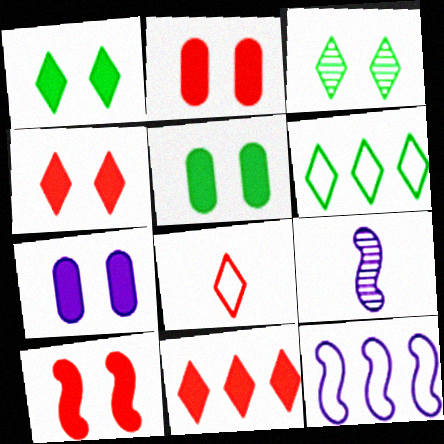[[1, 7, 10], 
[2, 4, 10], 
[2, 5, 7], 
[2, 6, 9]]